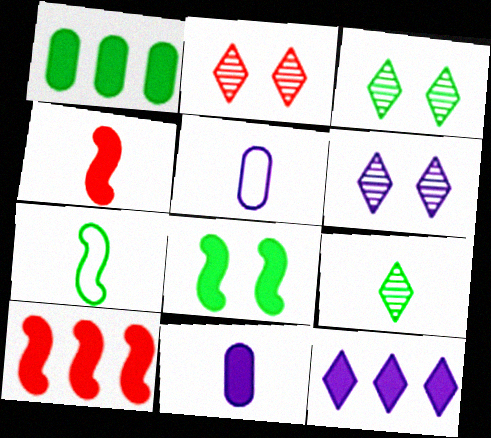[[1, 3, 7], 
[1, 10, 12], 
[2, 3, 6], 
[3, 5, 10], 
[4, 5, 9]]